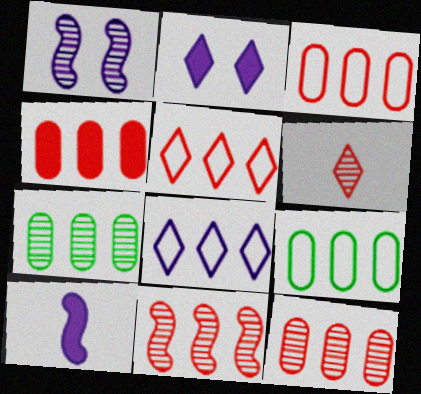[[1, 6, 7], 
[3, 4, 12], 
[4, 5, 11]]